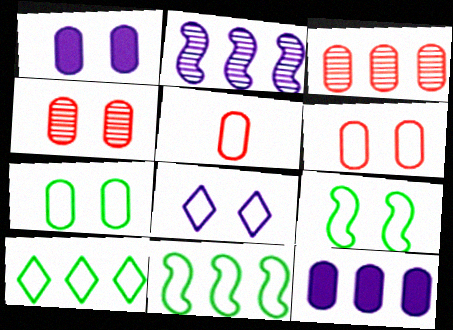[[1, 4, 7], 
[5, 8, 11], 
[6, 8, 9]]